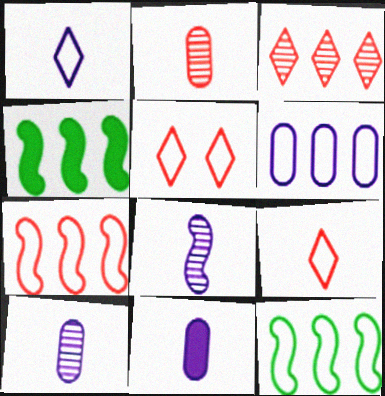[[1, 8, 11], 
[3, 4, 6], 
[4, 5, 10]]